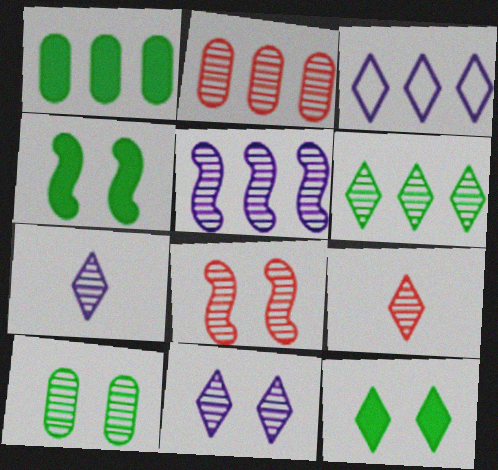[[2, 5, 6], 
[2, 8, 9], 
[3, 9, 12], 
[5, 9, 10], 
[6, 9, 11], 
[8, 10, 11]]